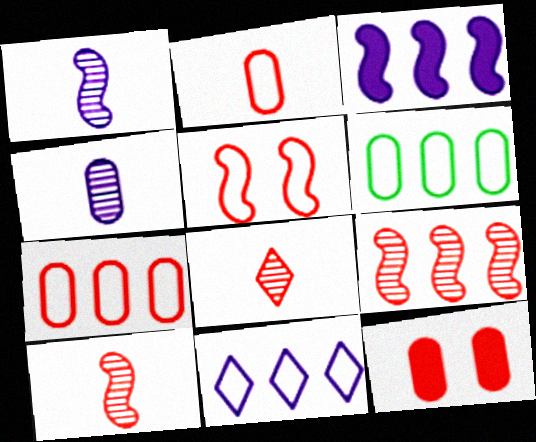[[4, 6, 12]]